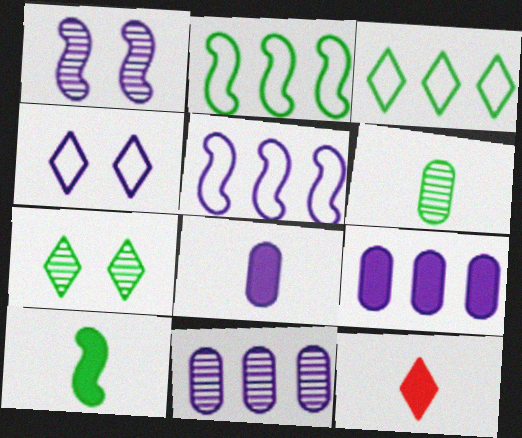[[8, 10, 12]]